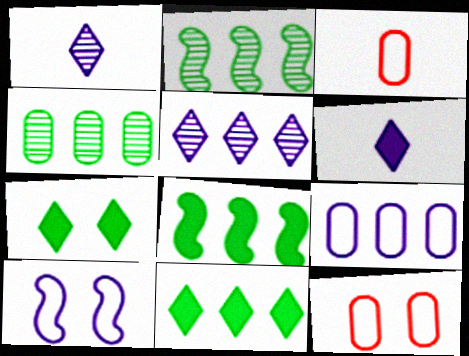[[1, 8, 12], 
[2, 6, 12]]